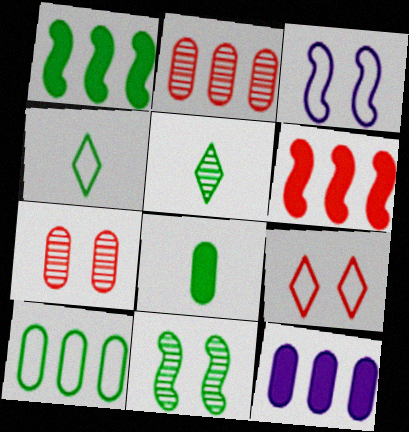[[2, 10, 12]]